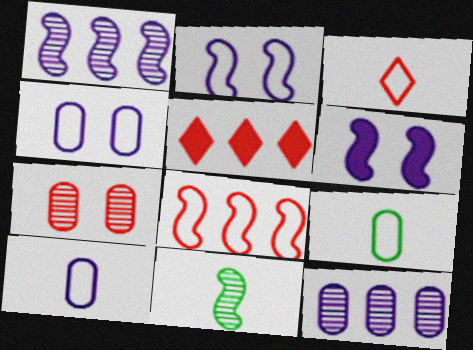[[4, 5, 11], 
[6, 8, 11]]